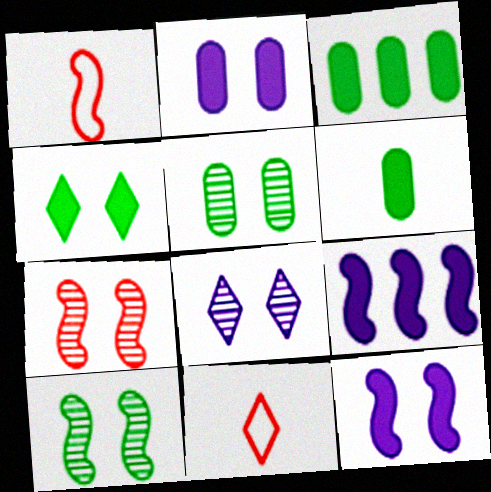[[1, 3, 8], 
[1, 9, 10], 
[5, 7, 8], 
[5, 9, 11]]